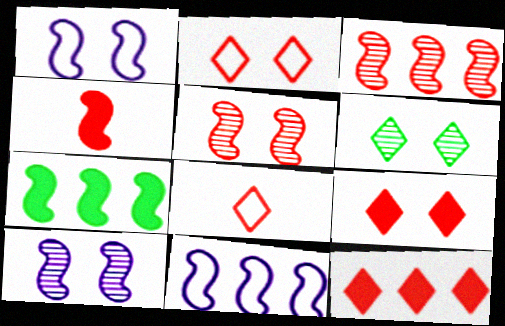[[3, 7, 11]]